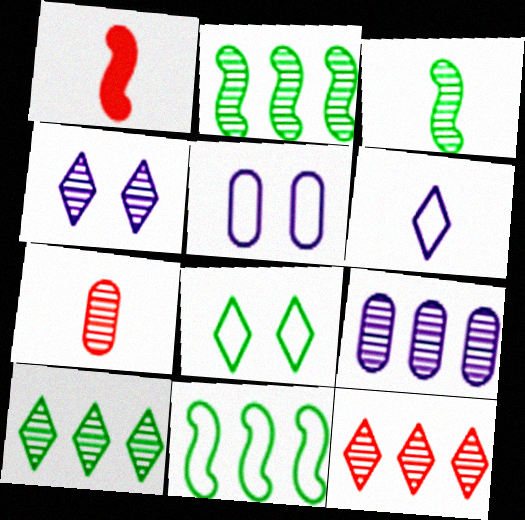[[1, 5, 10], 
[1, 8, 9], 
[2, 4, 7], 
[2, 9, 12]]